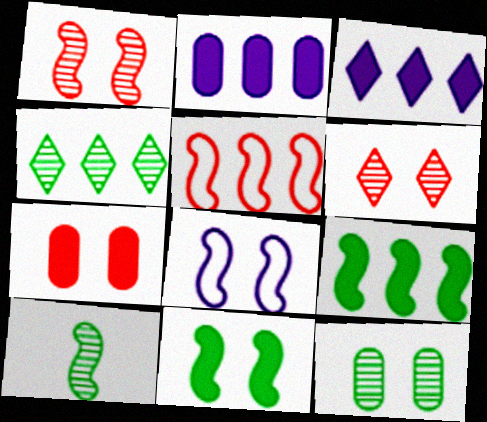[[1, 8, 11], 
[2, 4, 5], 
[4, 10, 12]]